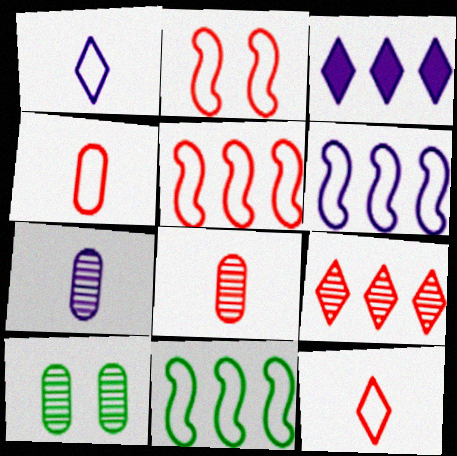[[5, 6, 11]]